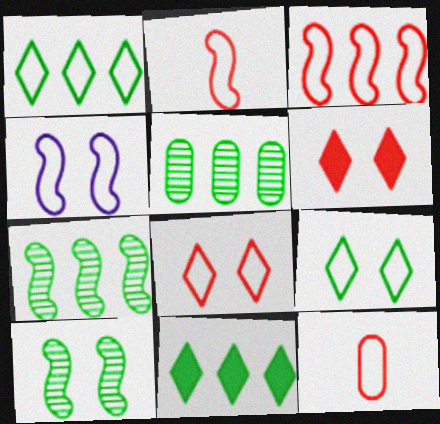[[1, 4, 12], 
[3, 8, 12]]